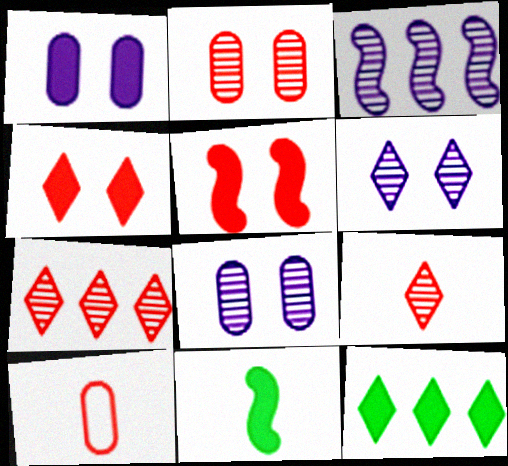[[5, 7, 10]]